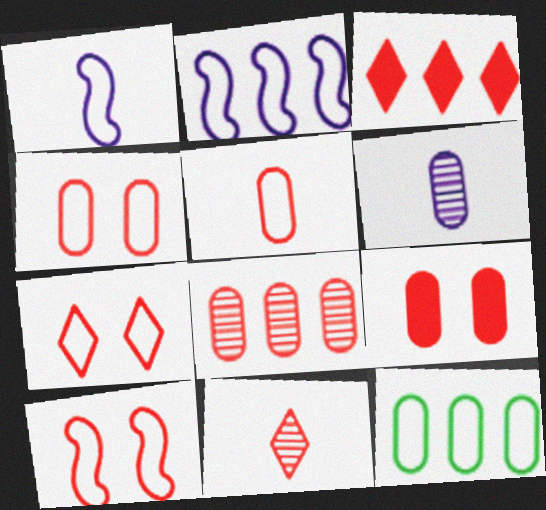[[1, 7, 12], 
[3, 7, 11], 
[4, 7, 10], 
[5, 8, 9], 
[6, 9, 12]]